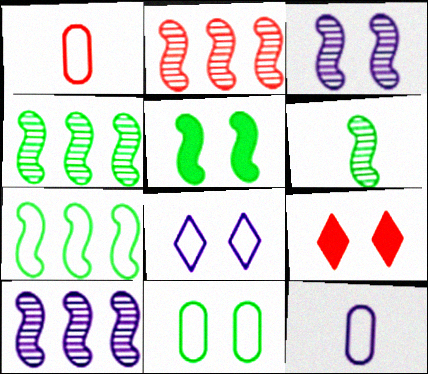[[1, 2, 9], 
[1, 7, 8], 
[2, 3, 6], 
[2, 4, 10], 
[3, 9, 11], 
[4, 9, 12], 
[5, 6, 7]]